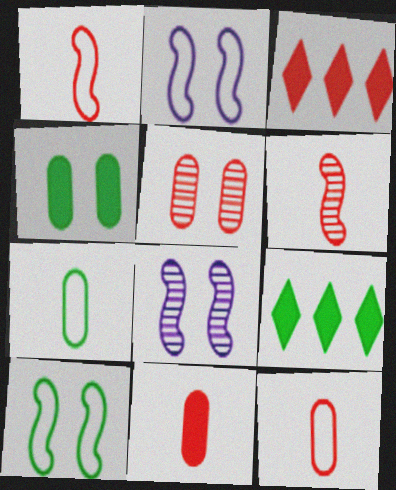[[1, 3, 5], 
[3, 7, 8], 
[8, 9, 12]]